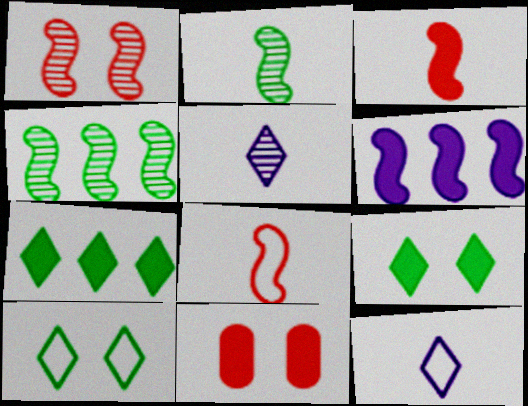[[4, 11, 12]]